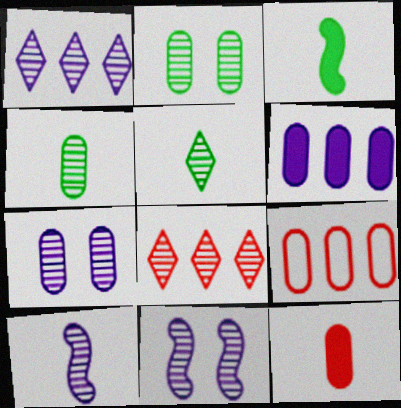[[1, 7, 10], 
[2, 8, 10], 
[4, 8, 11]]